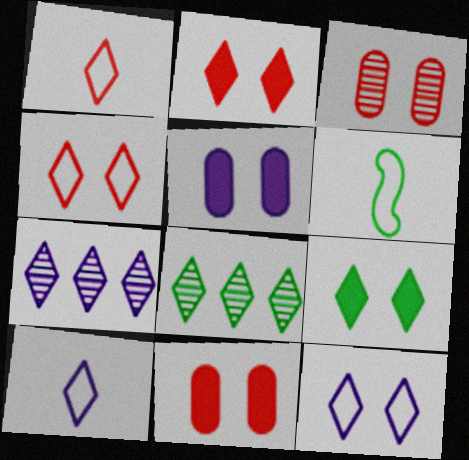[[1, 7, 9], 
[2, 8, 10], 
[6, 7, 11]]